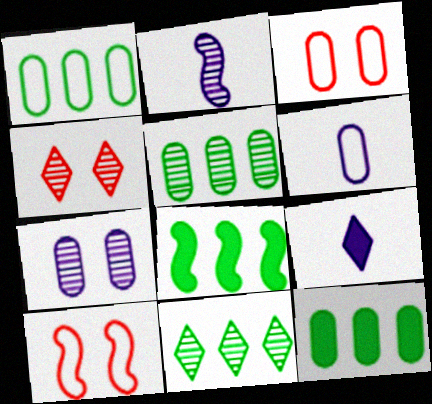[[1, 3, 6], 
[1, 5, 12], 
[1, 8, 11], 
[2, 4, 5], 
[2, 6, 9], 
[2, 8, 10], 
[4, 6, 8], 
[5, 9, 10]]